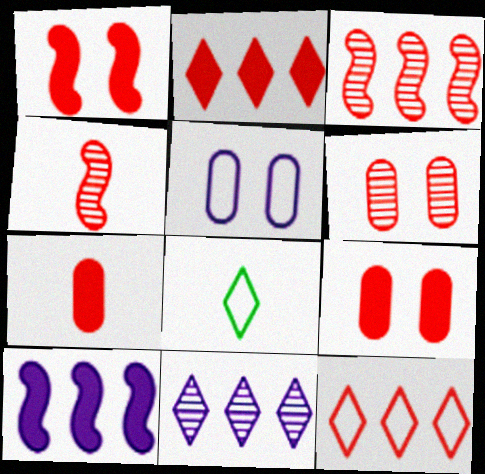[[1, 2, 7], 
[4, 9, 12], 
[6, 8, 10]]